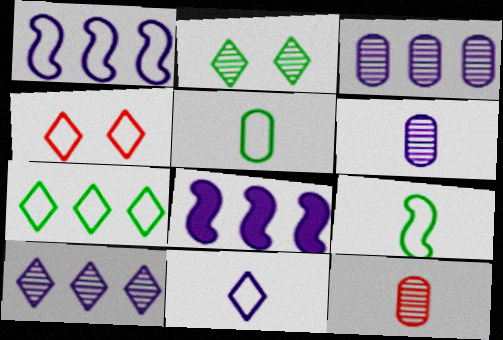[[1, 4, 5], 
[4, 7, 11]]